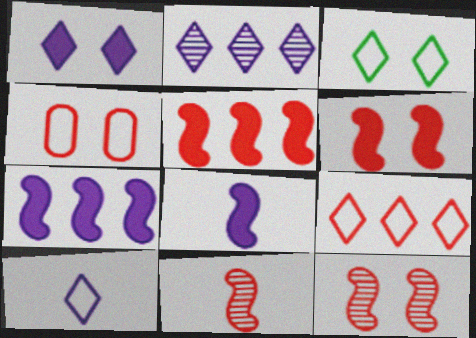[[1, 2, 10], 
[3, 9, 10]]